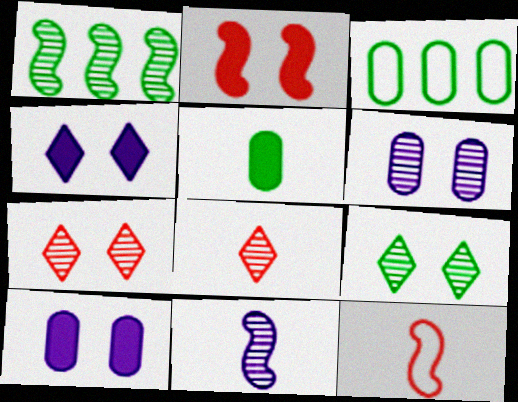[[1, 6, 8]]